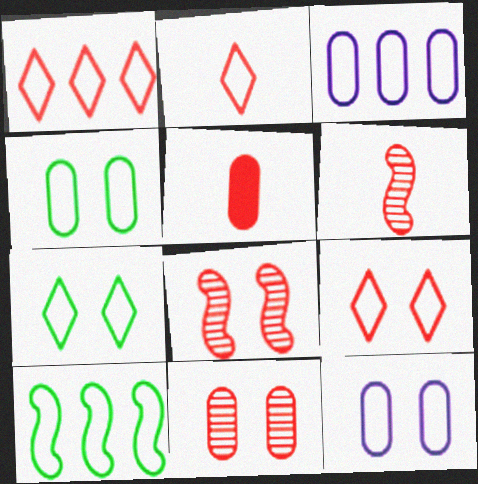[[1, 2, 9], 
[1, 3, 10], 
[1, 5, 8], 
[2, 5, 6], 
[2, 10, 12]]